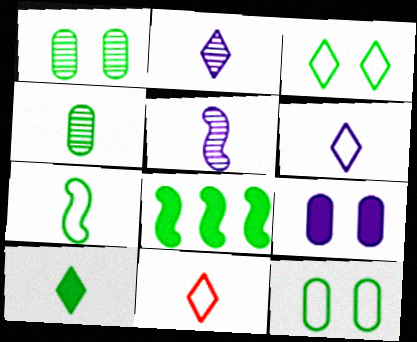[[2, 10, 11], 
[3, 4, 8], 
[4, 7, 10]]